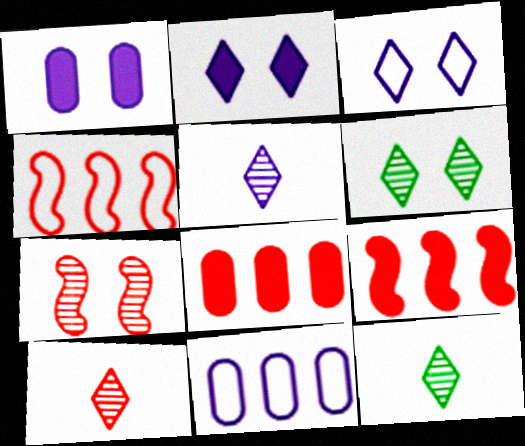[[1, 4, 12], 
[5, 10, 12]]